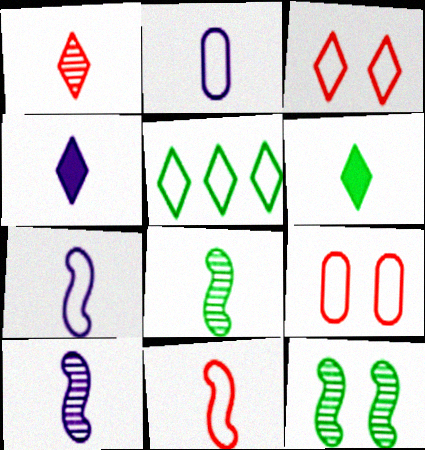[[2, 4, 10], 
[5, 7, 9]]